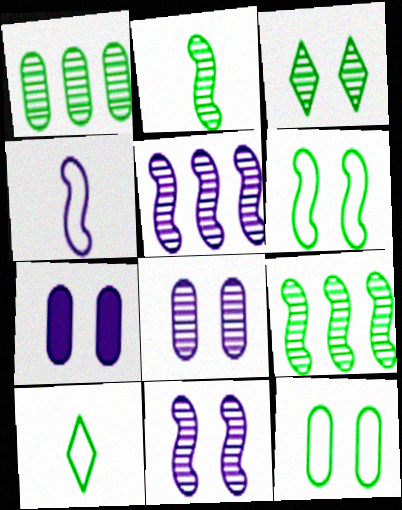[[1, 2, 3]]